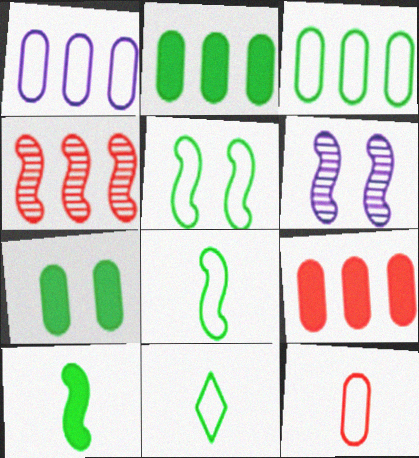[[3, 5, 11], 
[6, 9, 11]]